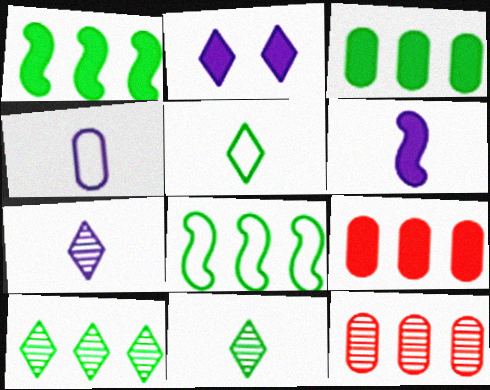[[3, 8, 10], 
[4, 6, 7]]